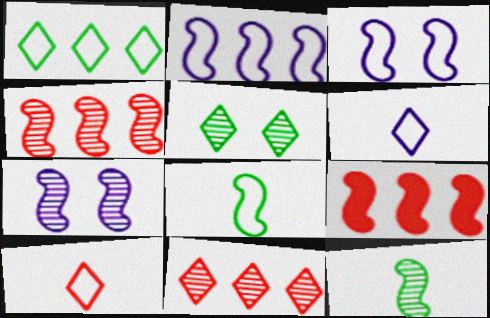[[3, 9, 12], 
[4, 7, 12], 
[7, 8, 9]]